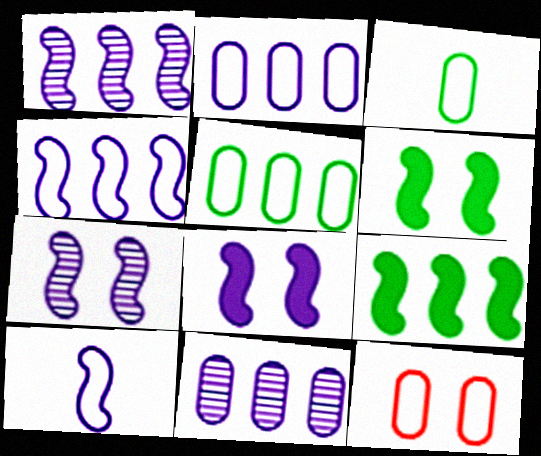[[1, 8, 10], 
[2, 3, 12]]